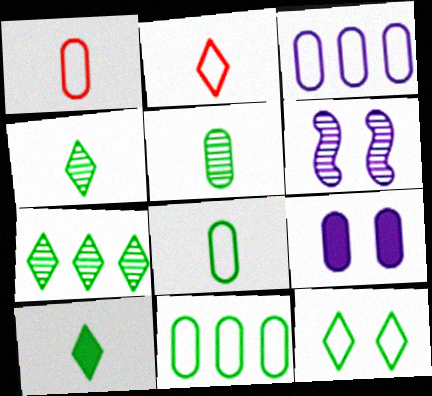[[7, 10, 12]]